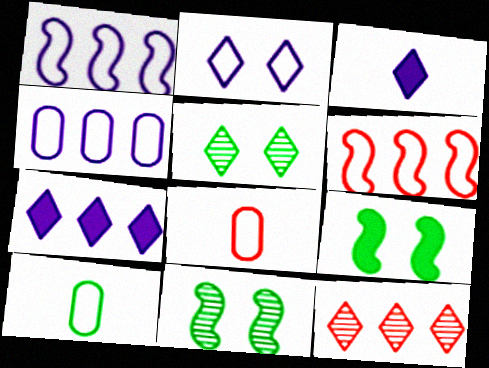[[2, 6, 10], 
[7, 8, 11]]